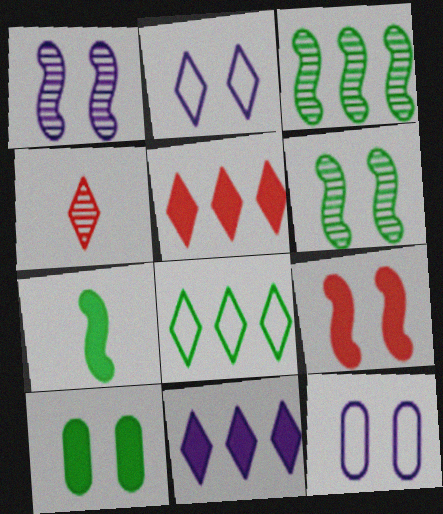[]